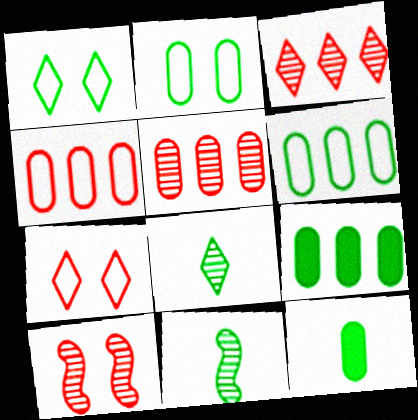[[1, 9, 11]]